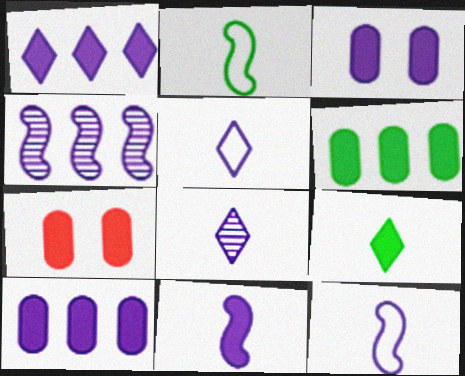[[1, 3, 11], 
[3, 4, 5]]